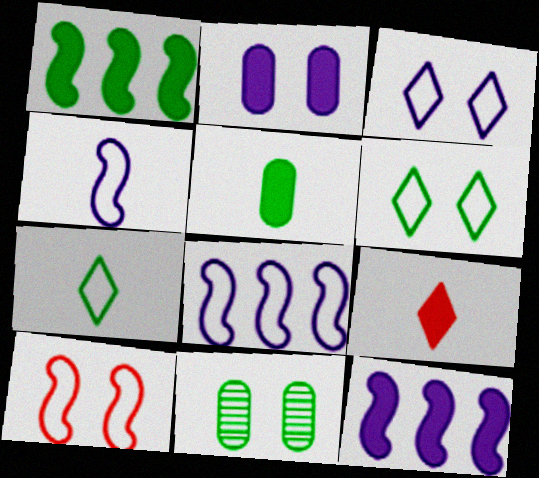[[1, 2, 9], 
[1, 7, 11], 
[8, 9, 11]]